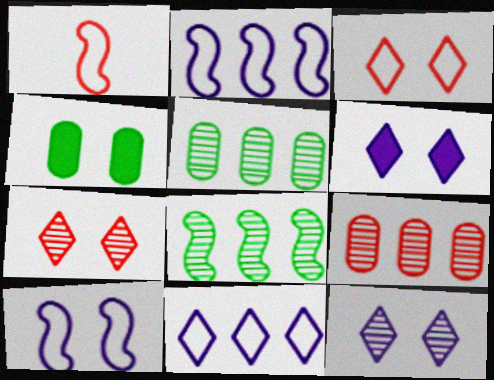[[1, 5, 6], 
[4, 7, 10]]